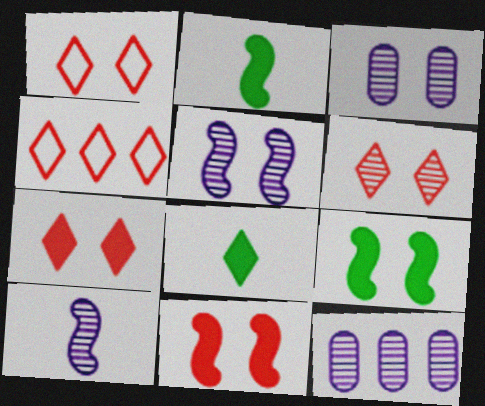[[1, 2, 12], 
[1, 3, 9], 
[1, 6, 7], 
[2, 3, 4]]